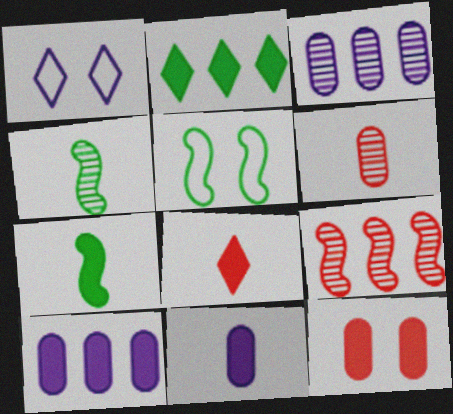[[3, 5, 8], 
[7, 8, 11]]